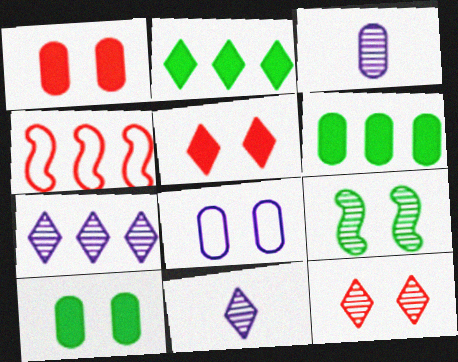[[4, 6, 7], 
[4, 10, 11], 
[5, 8, 9]]